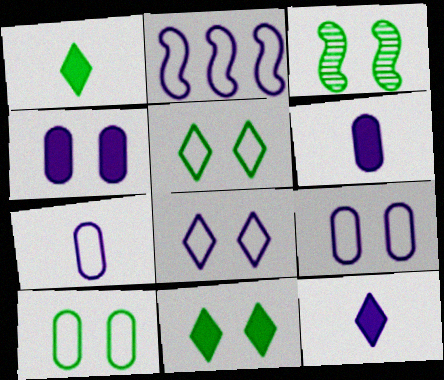[[2, 7, 8], 
[3, 10, 11]]